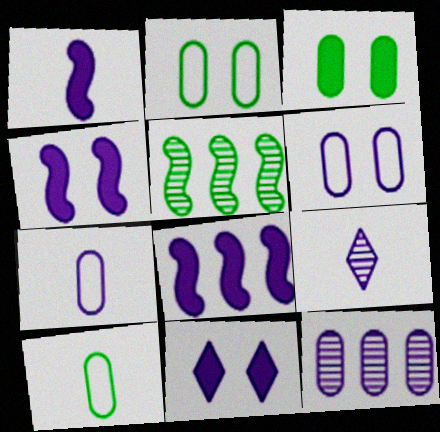[[1, 4, 8], 
[1, 7, 9], 
[6, 8, 9]]